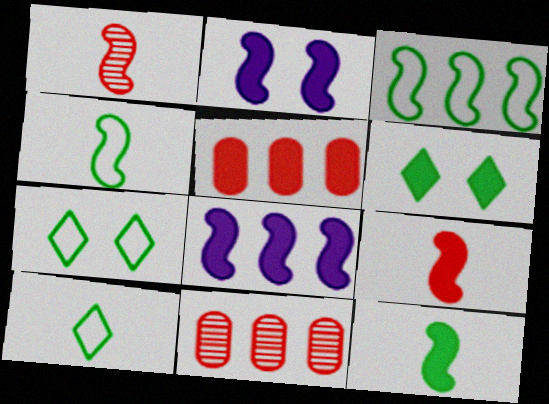[[1, 2, 3], 
[2, 10, 11]]